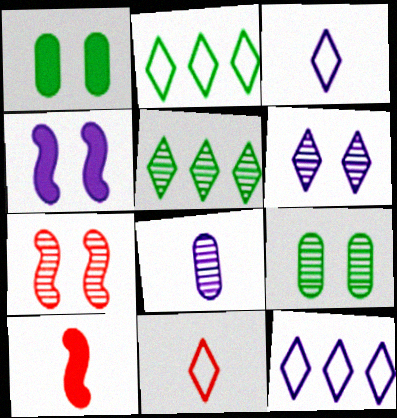[[4, 8, 12], 
[5, 7, 8], 
[6, 7, 9], 
[9, 10, 12]]